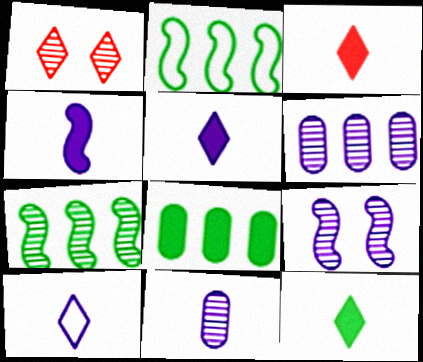[[1, 7, 11], 
[3, 5, 12], 
[4, 10, 11]]